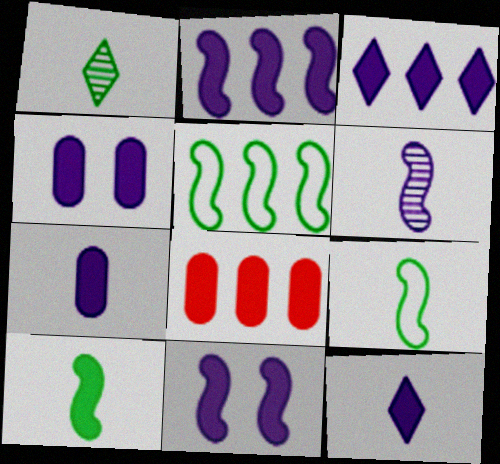[[2, 4, 12], 
[3, 7, 11]]